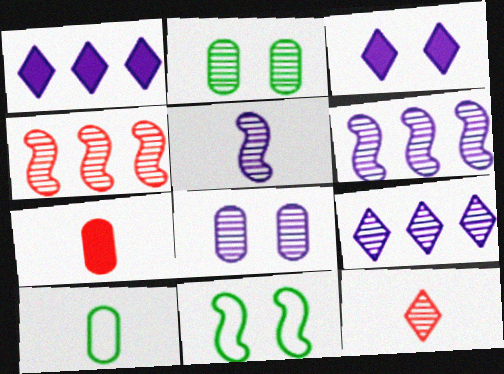[[2, 6, 12], 
[3, 4, 10], 
[5, 8, 9], 
[7, 9, 11]]